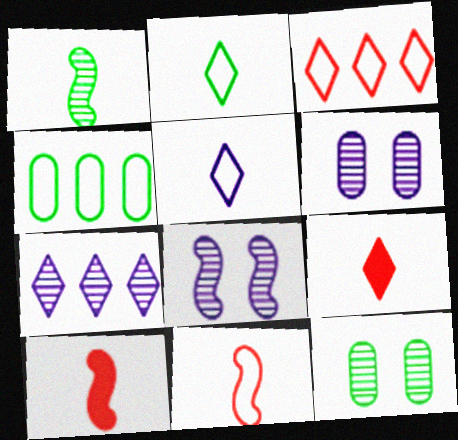[[4, 8, 9]]